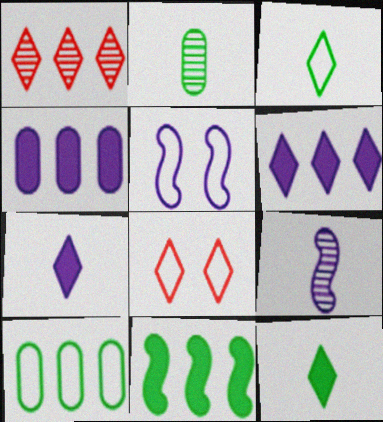[]